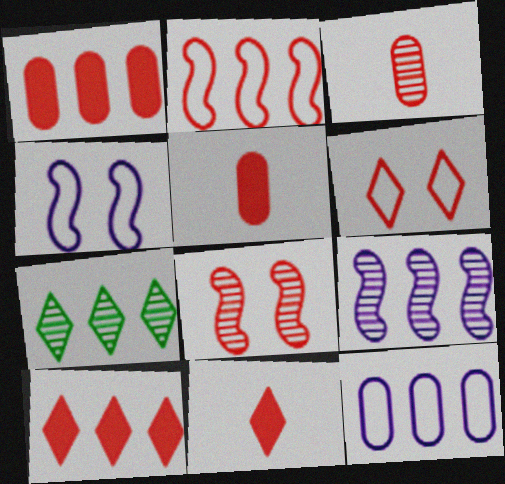[[4, 5, 7]]